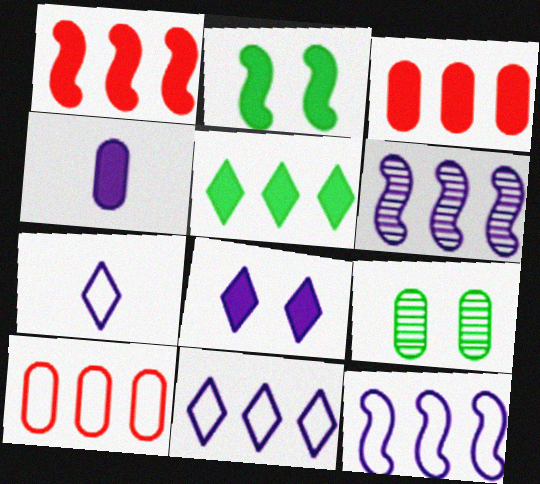[[1, 7, 9], 
[4, 9, 10], 
[5, 6, 10]]